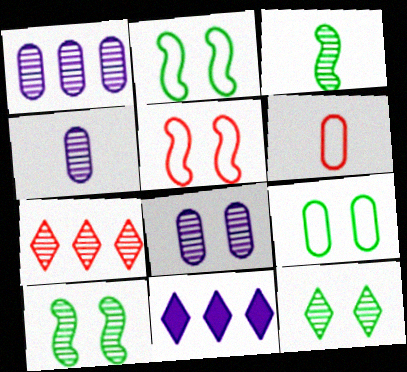[[1, 4, 8], 
[3, 7, 8], 
[4, 7, 10], 
[6, 10, 11]]